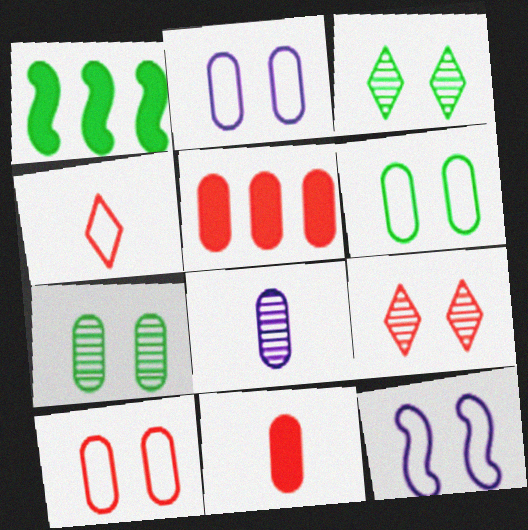[[2, 6, 10], 
[5, 6, 8]]